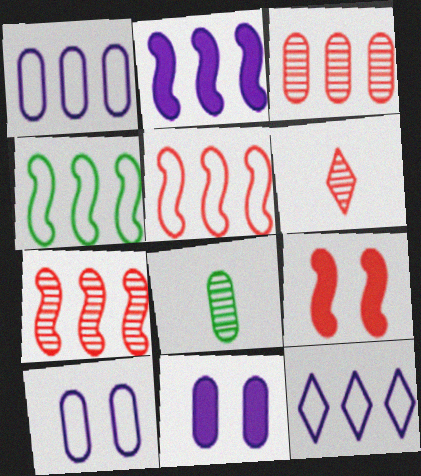[[2, 4, 7], 
[4, 6, 11], 
[8, 9, 12]]